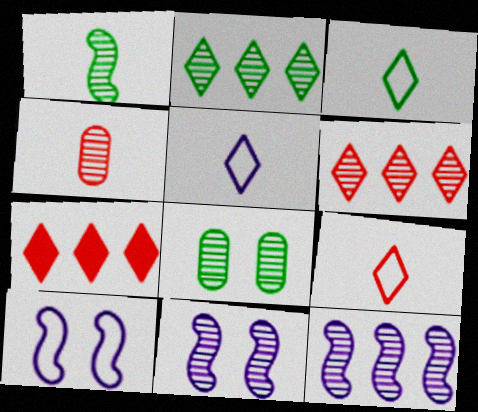[[1, 2, 8], 
[2, 4, 11], 
[3, 5, 9]]